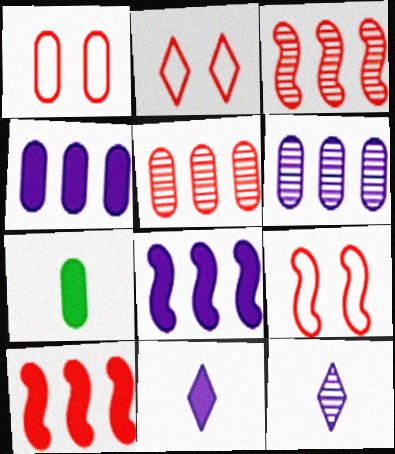[[1, 2, 9], 
[1, 6, 7]]